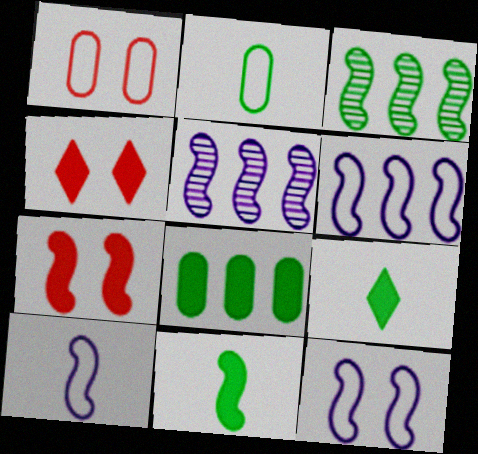[[1, 5, 9], 
[2, 4, 5], 
[3, 7, 10], 
[6, 10, 12]]